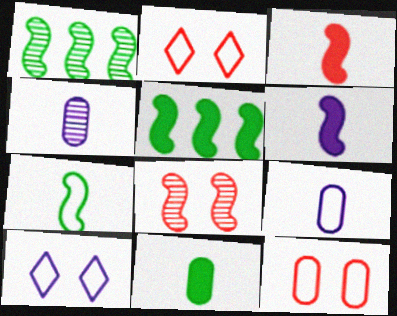[[2, 4, 5]]